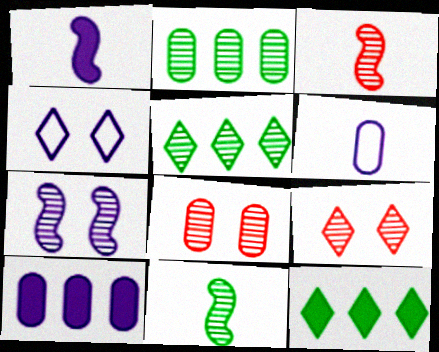[]